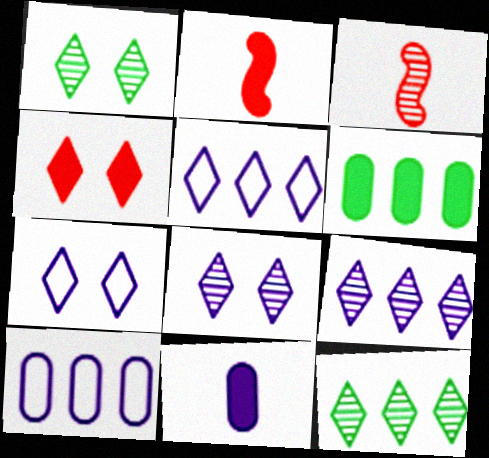[[1, 2, 10], 
[1, 4, 7], 
[3, 6, 7]]